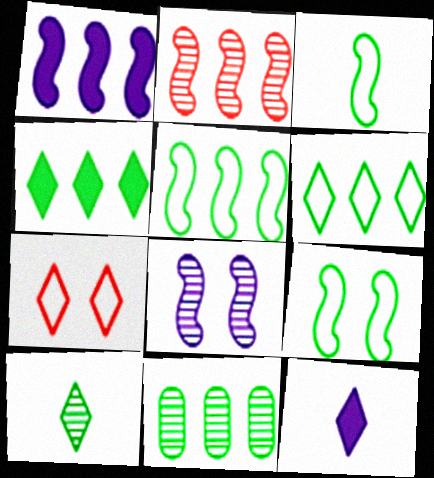[[1, 2, 5], 
[3, 5, 9], 
[4, 5, 11]]